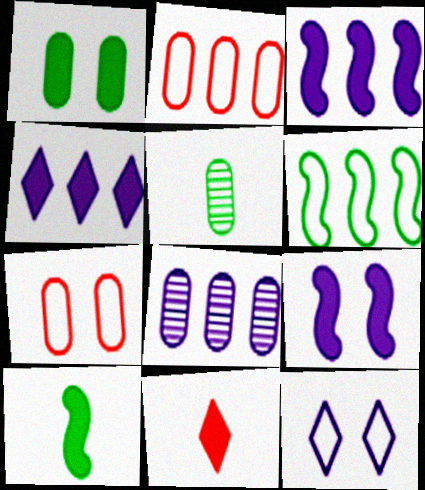[[1, 3, 11]]